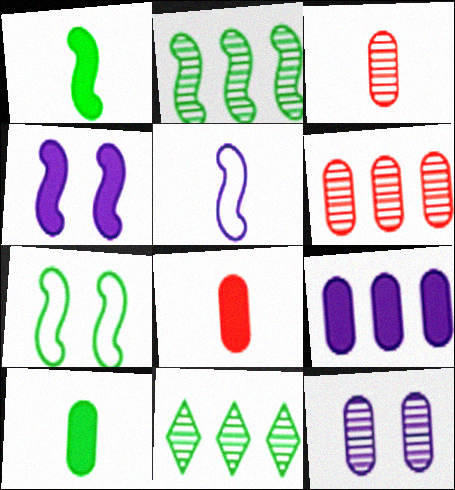[[1, 2, 7], 
[7, 10, 11]]